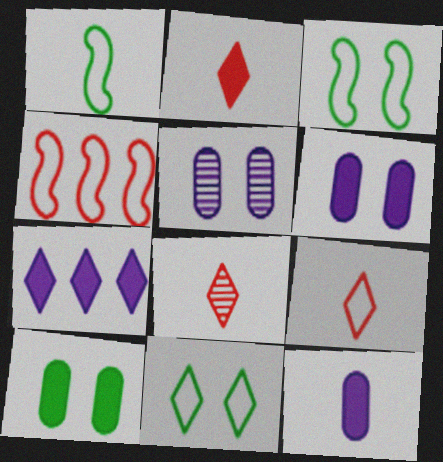[[1, 8, 12], 
[2, 8, 9], 
[7, 8, 11]]